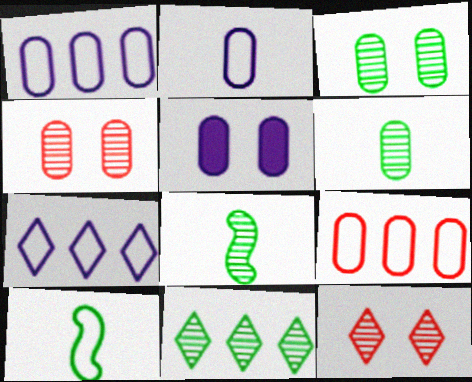[[3, 8, 11], 
[5, 6, 9]]